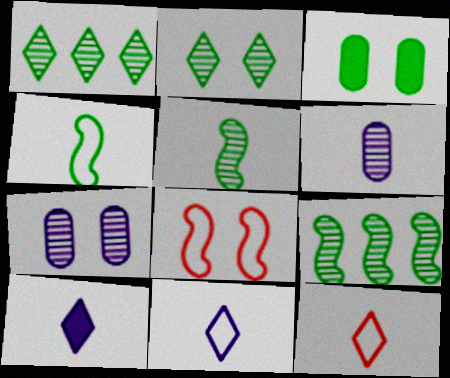[[1, 3, 4]]